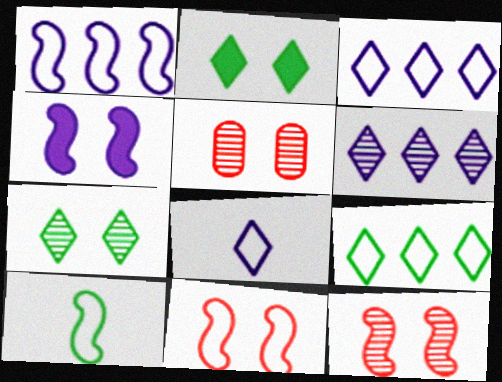[[1, 10, 11]]